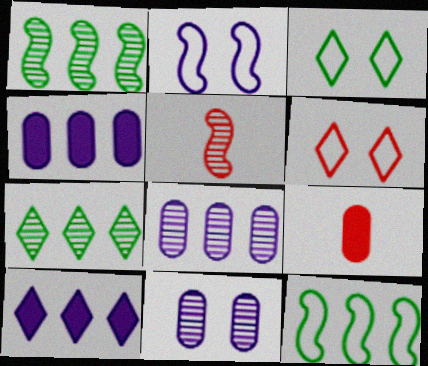[[2, 7, 9], 
[3, 4, 5], 
[5, 7, 11]]